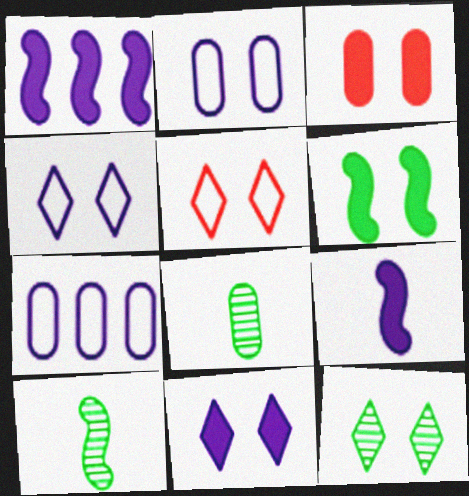[[1, 5, 8], 
[3, 6, 11], 
[3, 7, 8], 
[5, 11, 12]]